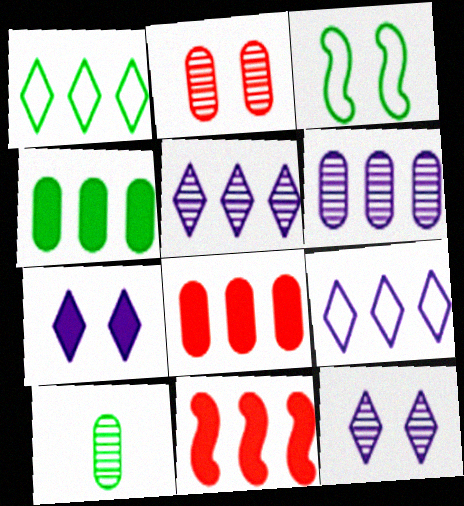[[1, 6, 11], 
[2, 3, 7], 
[2, 6, 10]]